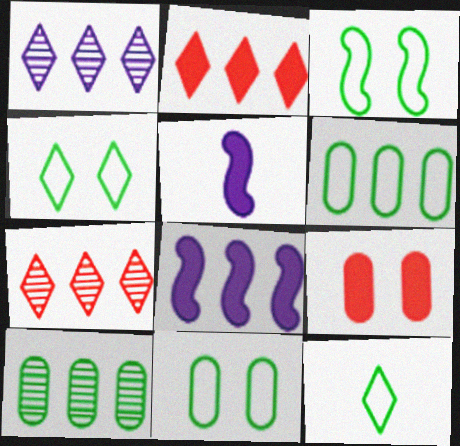[[3, 4, 11], 
[3, 6, 12], 
[5, 7, 11], 
[6, 7, 8]]